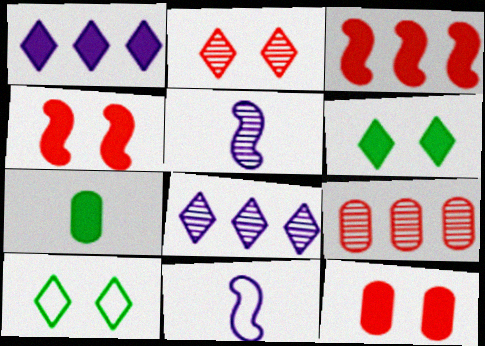[[1, 4, 7], 
[6, 9, 11]]